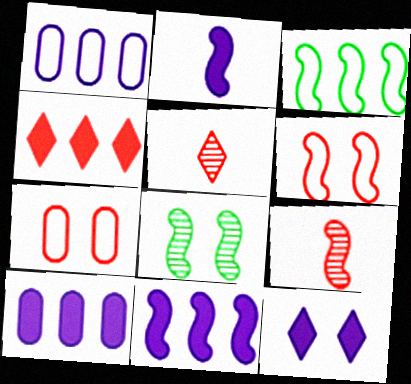[[2, 10, 12], 
[4, 7, 9], 
[7, 8, 12]]